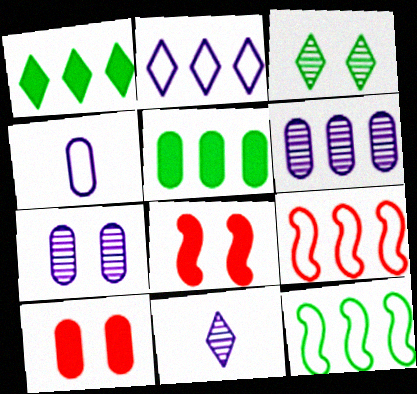[[1, 6, 9], 
[10, 11, 12]]